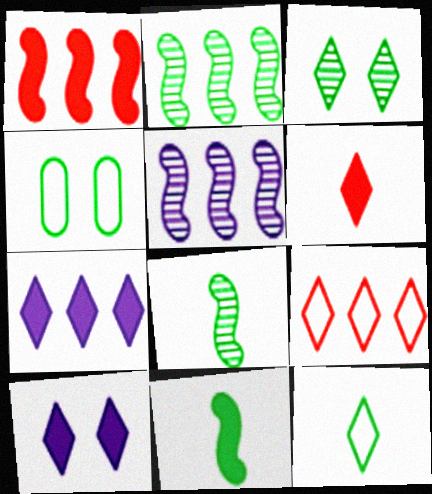[[4, 5, 6]]